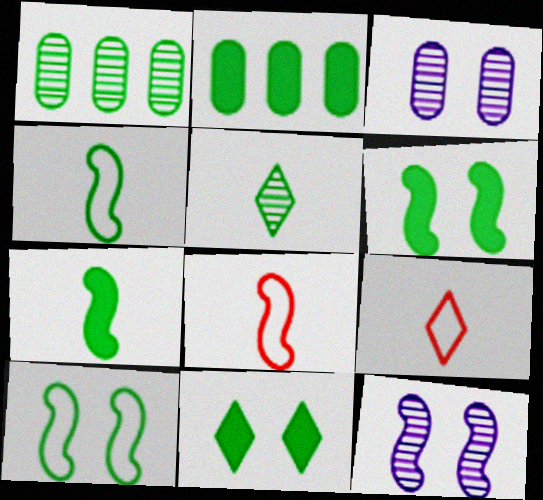[[1, 4, 11], 
[2, 5, 10], 
[2, 7, 11], 
[2, 9, 12]]